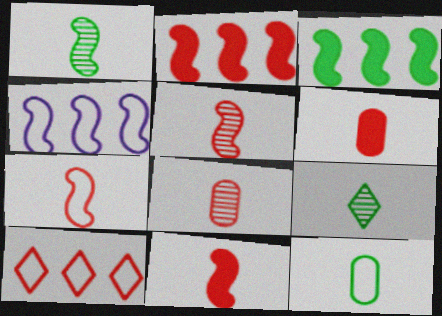[[5, 7, 11]]